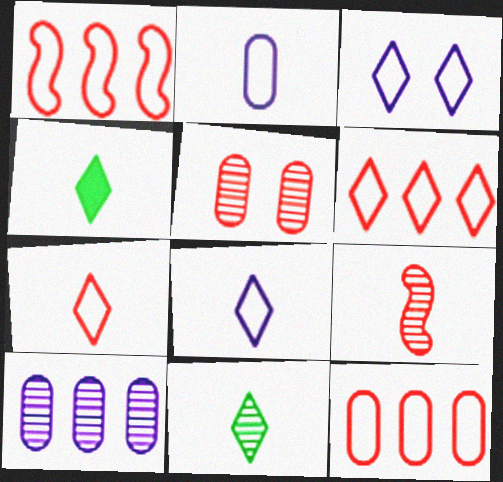[[1, 6, 12], 
[2, 4, 9]]